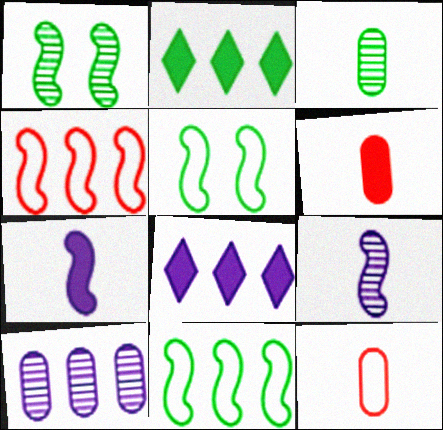[[1, 4, 7], 
[1, 8, 12], 
[2, 3, 5], 
[2, 4, 10]]